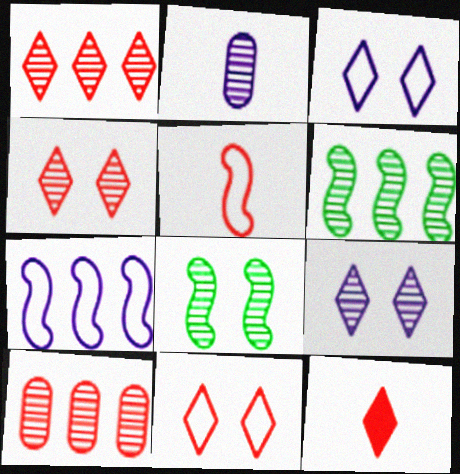[[1, 2, 8], 
[1, 11, 12], 
[2, 4, 6]]